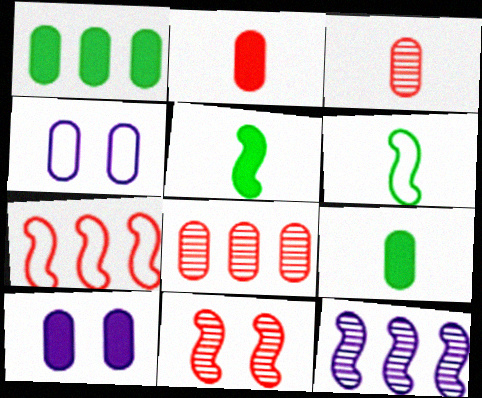[[1, 2, 10], 
[1, 3, 4], 
[4, 8, 9]]